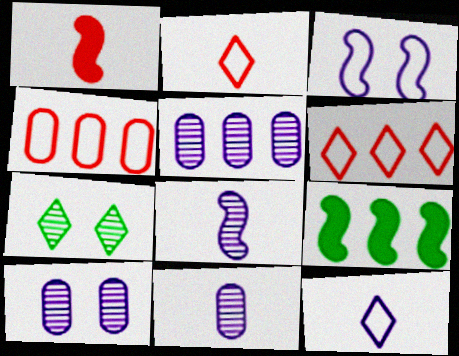[[2, 9, 10], 
[5, 6, 9], 
[5, 10, 11]]